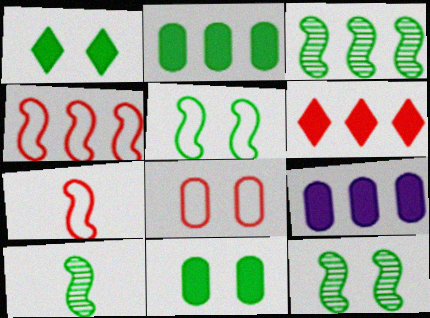[[3, 10, 12]]